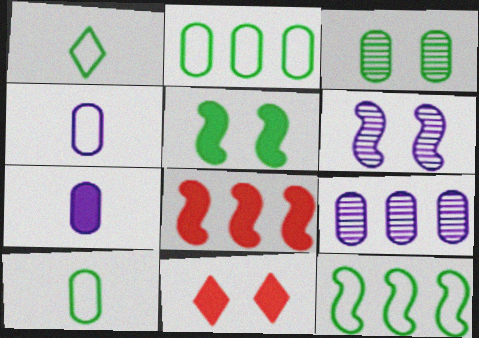[]